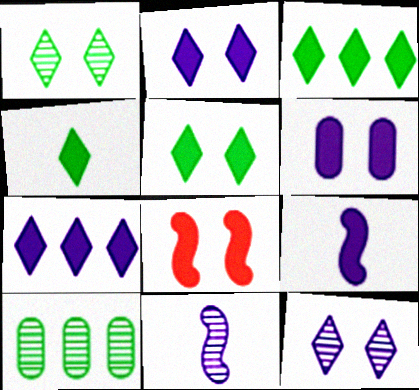[[3, 4, 5], 
[5, 6, 8], 
[6, 7, 9]]